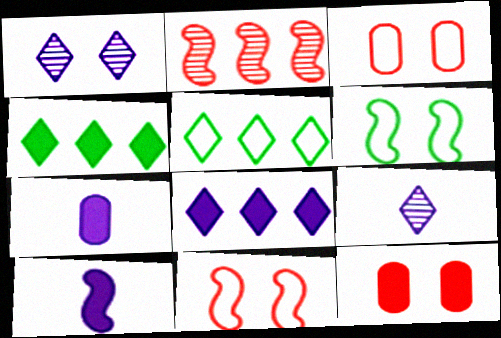[[1, 6, 12], 
[2, 6, 10], 
[4, 10, 12]]